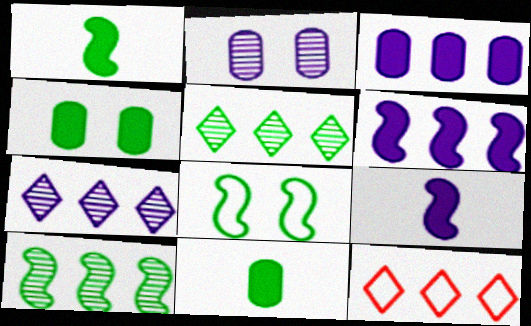[[1, 2, 12], 
[1, 8, 10], 
[3, 10, 12], 
[5, 8, 11]]